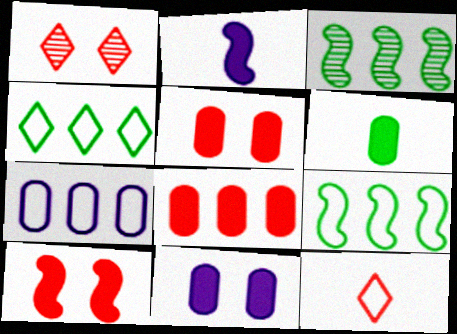[[3, 11, 12], 
[6, 8, 11]]